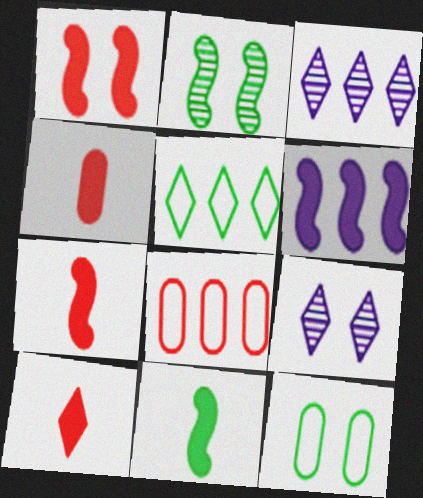[[1, 6, 11], 
[1, 9, 12], 
[3, 7, 12], 
[4, 7, 10], 
[5, 9, 10], 
[8, 9, 11]]